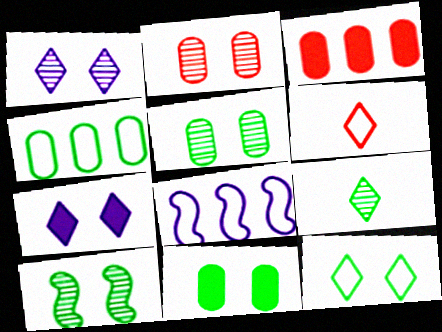[[1, 2, 10], 
[10, 11, 12]]